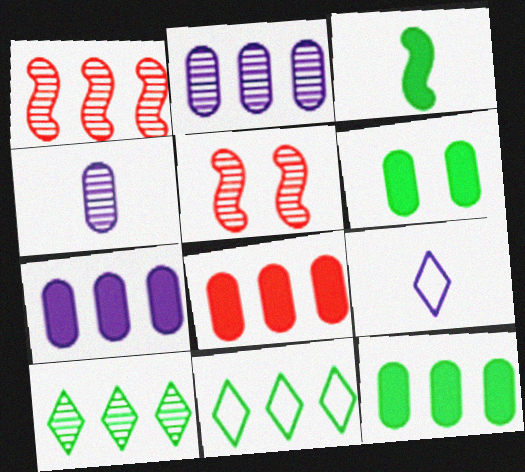[[1, 2, 10], 
[1, 6, 9], 
[1, 7, 11], 
[4, 5, 10], 
[5, 9, 12], 
[7, 8, 12]]